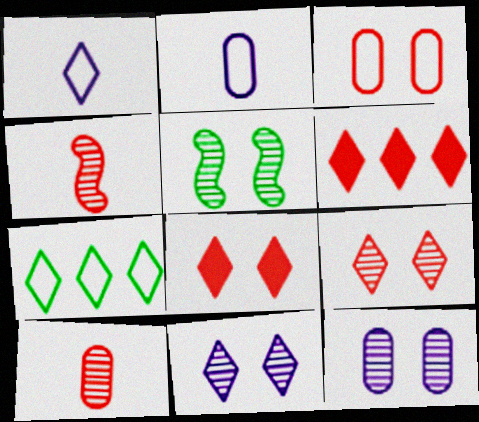[[2, 5, 6], 
[3, 4, 6], 
[5, 9, 12]]